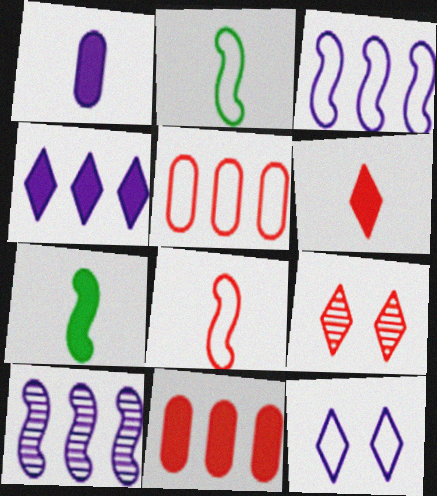[[1, 6, 7], 
[1, 10, 12], 
[2, 5, 12], 
[8, 9, 11]]